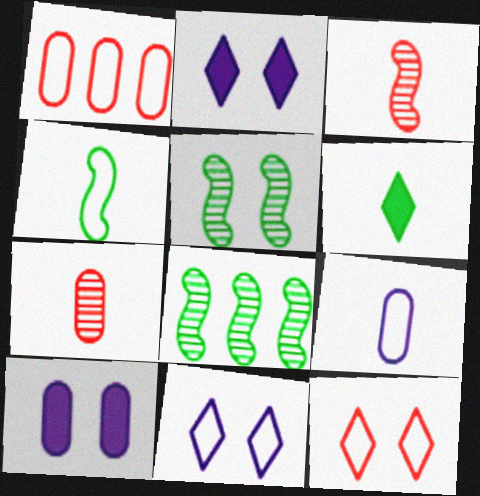[[1, 4, 11], 
[3, 6, 9], 
[5, 10, 12]]